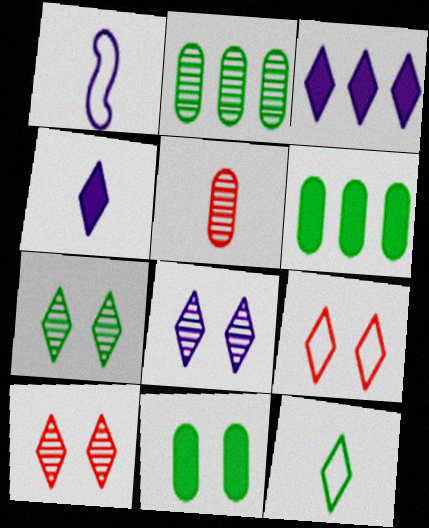[[1, 6, 10], 
[3, 10, 12], 
[7, 8, 10]]